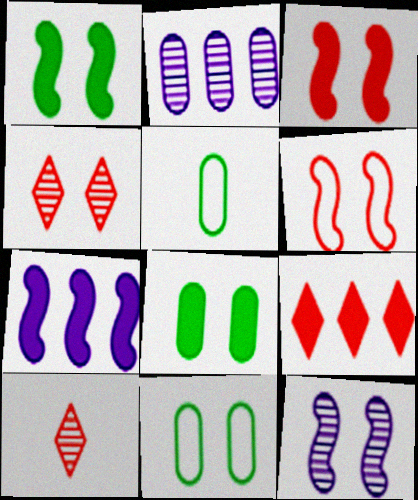[[1, 6, 12], 
[4, 5, 7], 
[5, 9, 12], 
[7, 10, 11]]